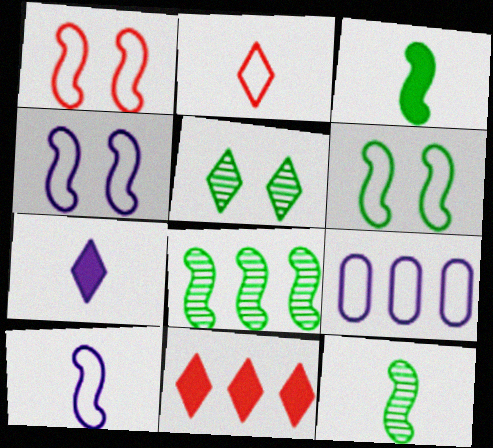[[1, 4, 6], 
[2, 6, 9], 
[3, 6, 8], 
[8, 9, 11]]